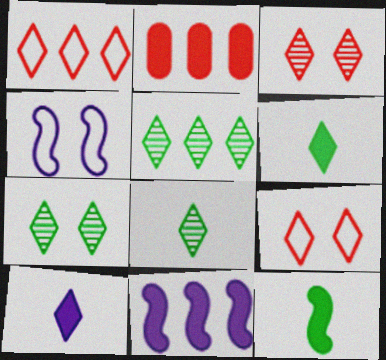[[1, 7, 10], 
[2, 4, 8], 
[5, 7, 8], 
[5, 9, 10]]